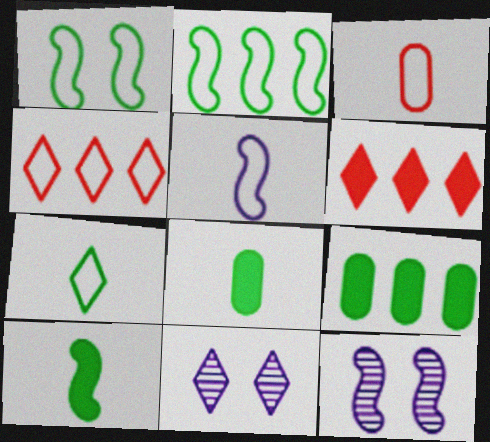[[3, 5, 7], 
[4, 8, 12], 
[6, 7, 11]]